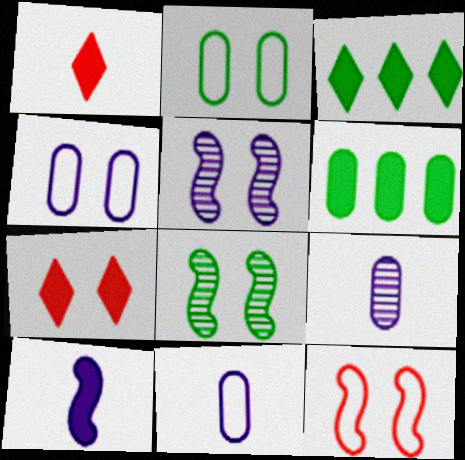[[2, 5, 7], 
[3, 9, 12], 
[4, 7, 8], 
[6, 7, 10]]